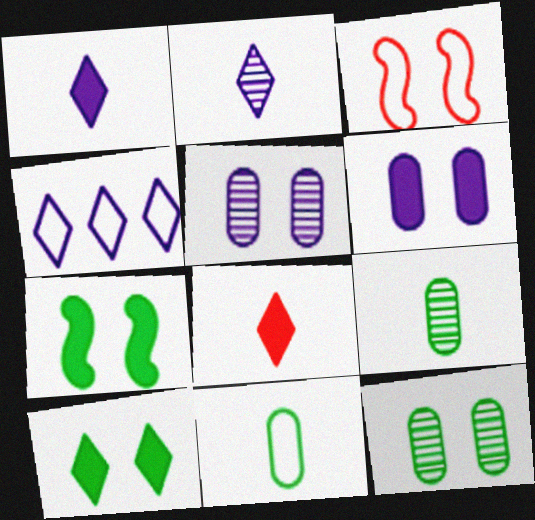[[3, 4, 11], 
[3, 5, 10]]